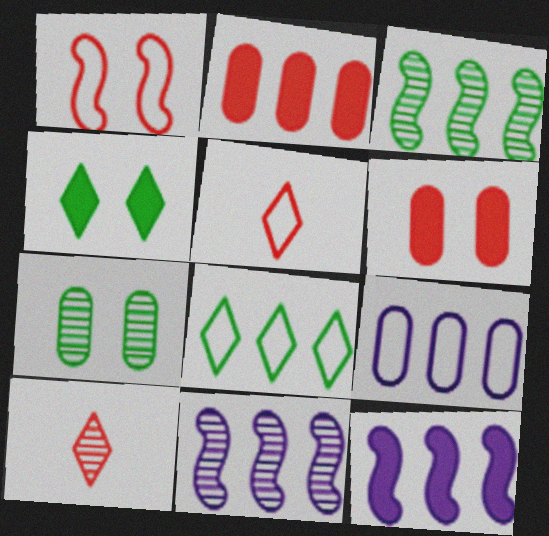[[1, 2, 10], 
[2, 8, 11], 
[5, 7, 12], 
[7, 10, 11]]